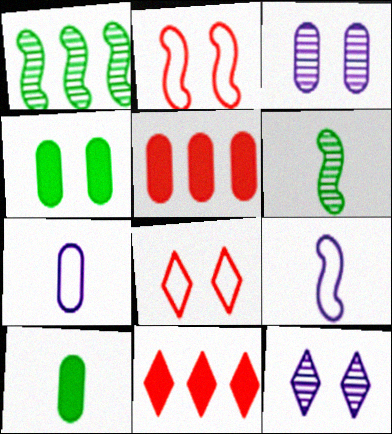[[2, 4, 12]]